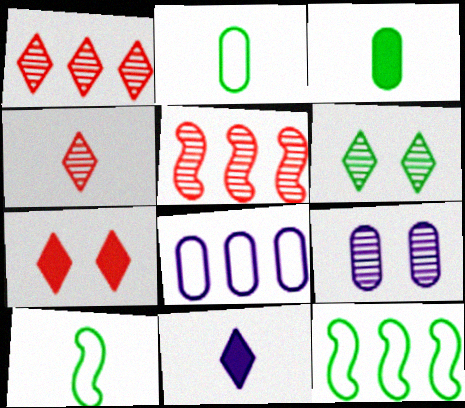[[3, 6, 12]]